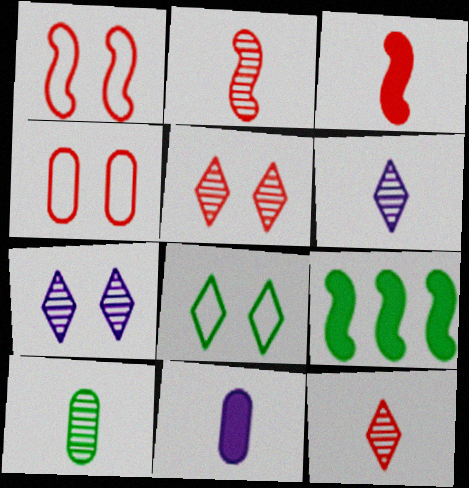[[2, 6, 10], 
[4, 6, 9], 
[8, 9, 10]]